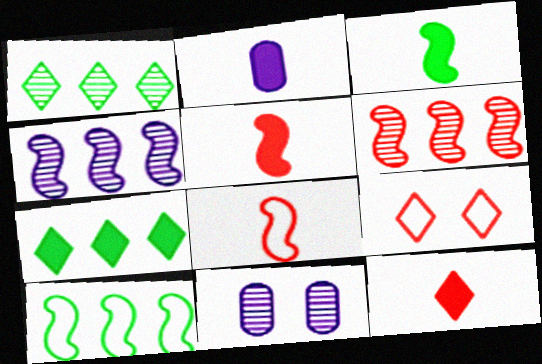[[2, 3, 12], 
[7, 8, 11], 
[10, 11, 12]]